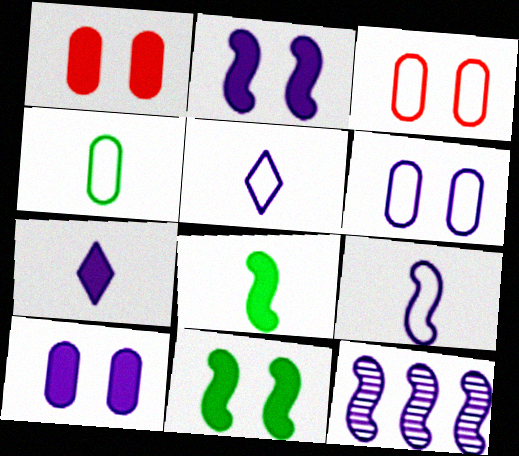[[2, 9, 12], 
[5, 10, 12], 
[6, 7, 12]]